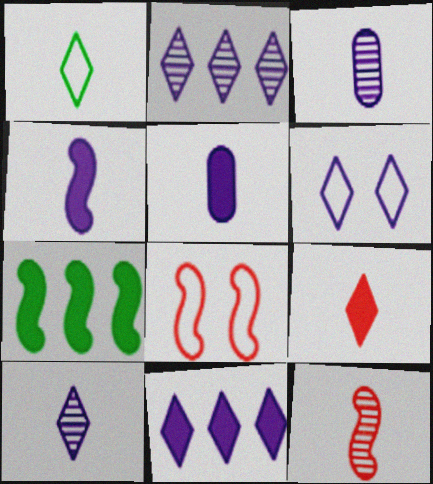[[1, 5, 12], 
[1, 9, 10], 
[6, 10, 11]]